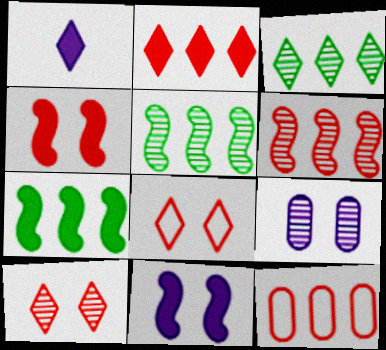[[1, 3, 8], 
[2, 6, 12]]